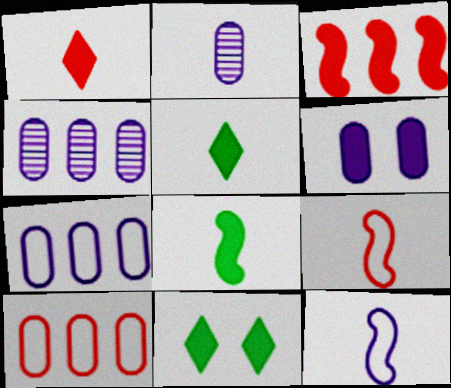[[2, 5, 9], 
[2, 6, 7], 
[3, 5, 6], 
[4, 9, 11]]